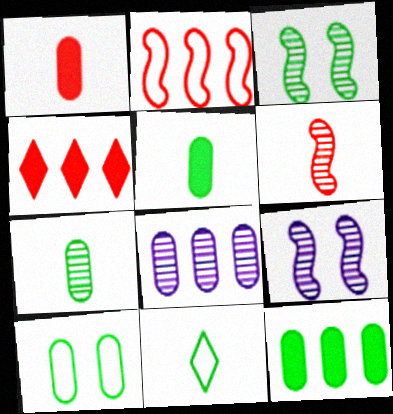[[1, 8, 10], 
[3, 11, 12], 
[7, 10, 12]]